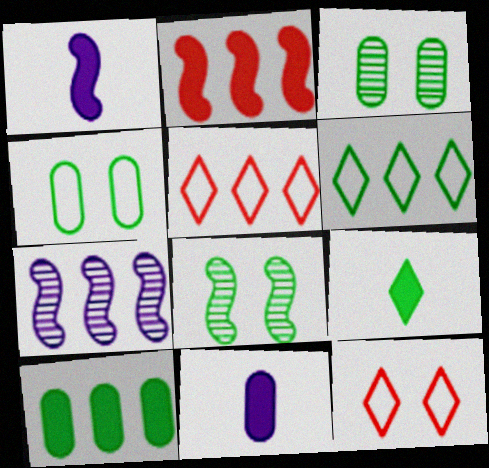[[1, 3, 5], 
[5, 7, 10], 
[5, 8, 11]]